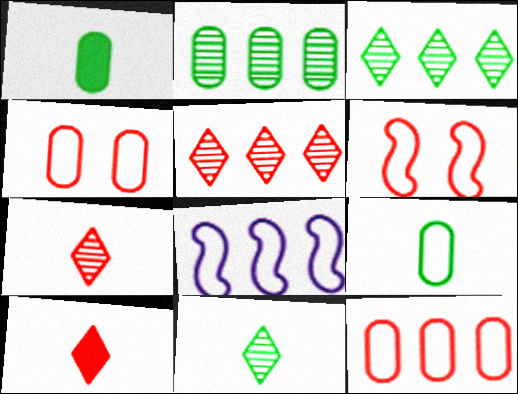[]